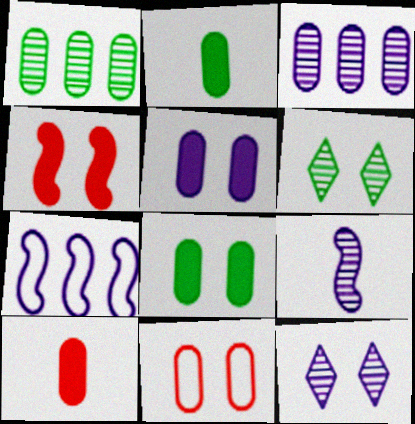[[2, 3, 11], 
[3, 9, 12], 
[6, 7, 10]]